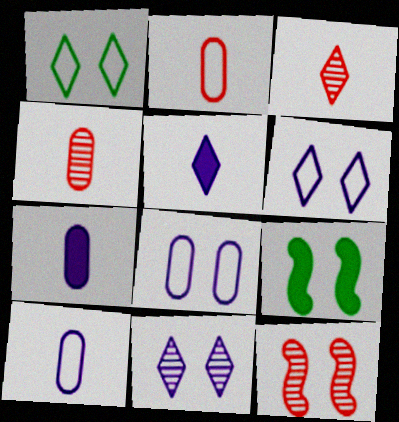[]